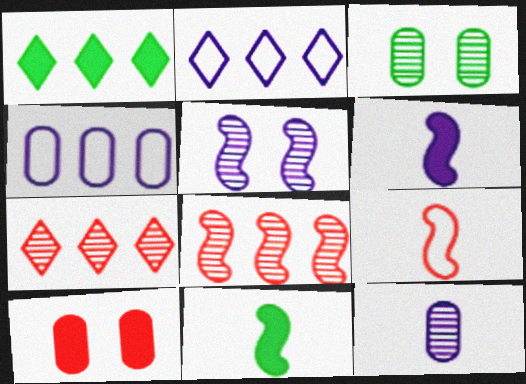[[1, 2, 7], 
[1, 4, 8], 
[1, 6, 10], 
[7, 9, 10]]